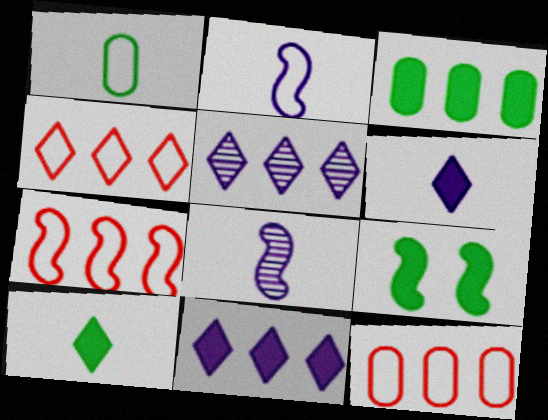[[3, 5, 7], 
[3, 9, 10], 
[4, 7, 12], 
[7, 8, 9]]